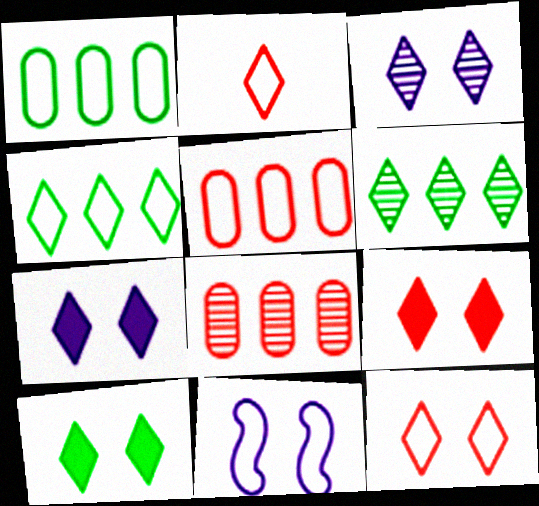[[1, 2, 11], 
[2, 6, 7], 
[3, 10, 12], 
[7, 9, 10]]